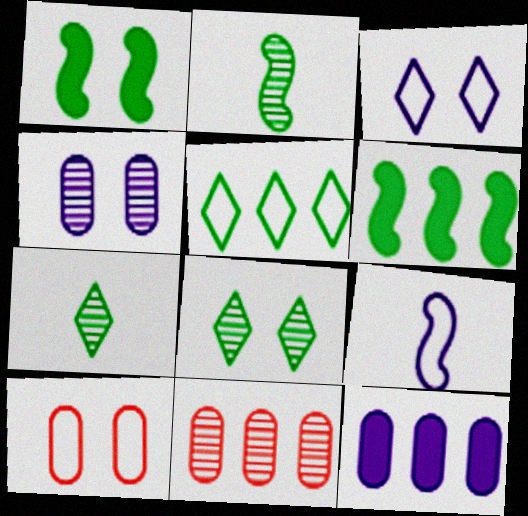[[5, 9, 10]]